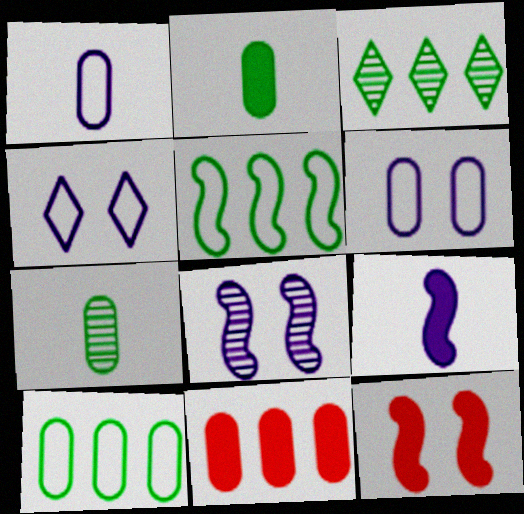[[1, 3, 12], 
[6, 7, 11]]